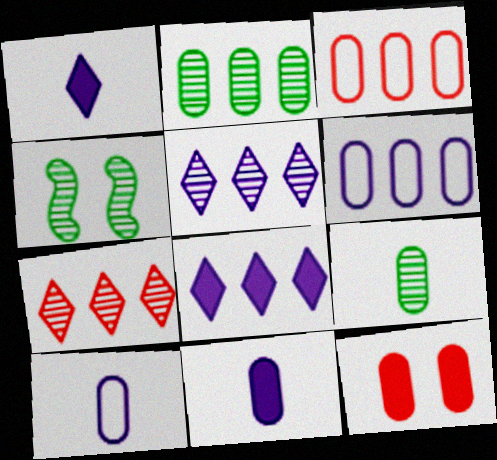[[1, 3, 4], 
[2, 10, 12], 
[6, 9, 12]]